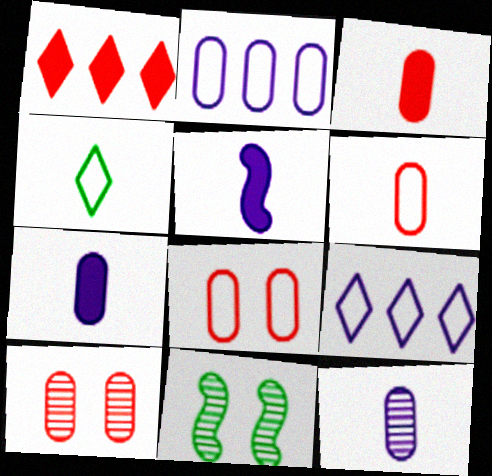[[3, 9, 11]]